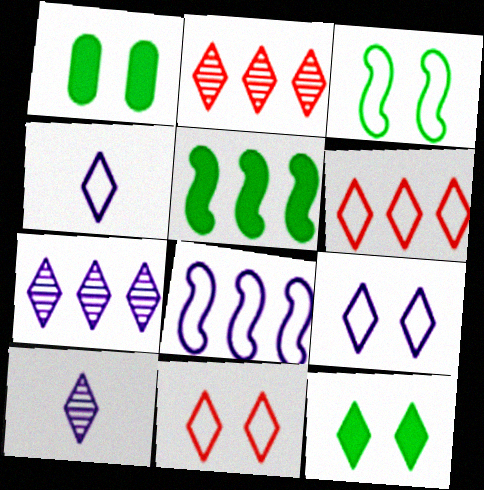[[2, 4, 12], 
[6, 10, 12]]